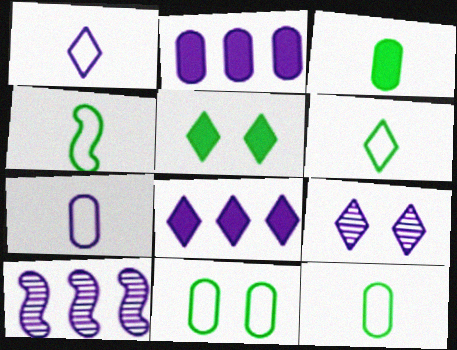[[1, 8, 9], 
[4, 6, 12]]